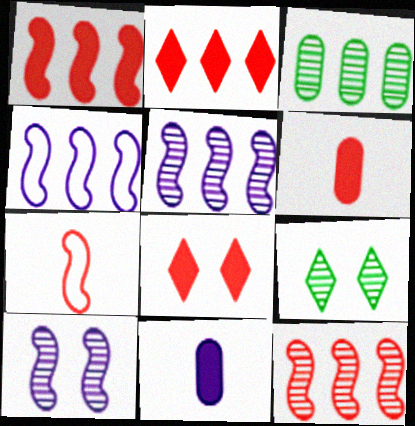[[1, 6, 8], 
[2, 3, 4], 
[4, 6, 9]]